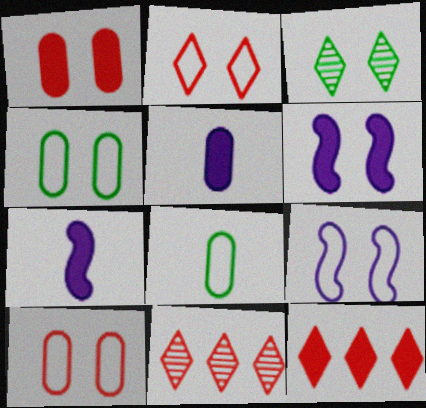[[1, 3, 9], 
[2, 4, 9], 
[3, 6, 10], 
[4, 7, 11], 
[6, 8, 11]]